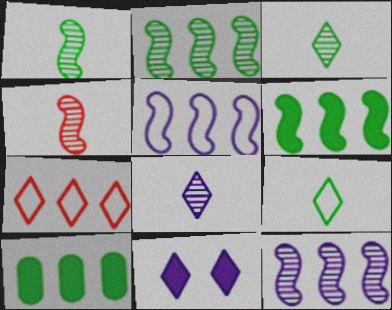[[3, 7, 11], 
[7, 10, 12]]